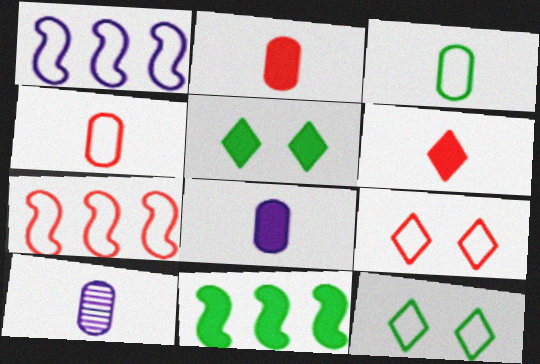[[1, 3, 9], 
[1, 4, 12], 
[2, 3, 10], 
[4, 7, 9], 
[5, 7, 10], 
[9, 10, 11]]